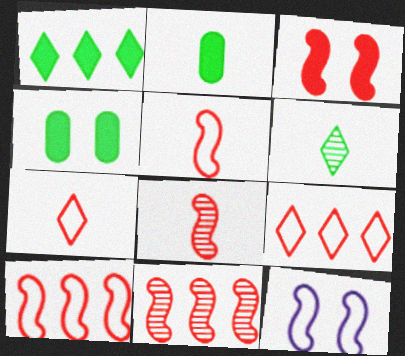[[3, 5, 11], 
[3, 8, 10]]